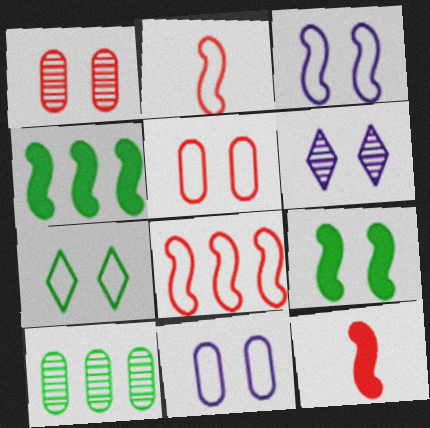[[3, 5, 7], 
[5, 6, 9]]